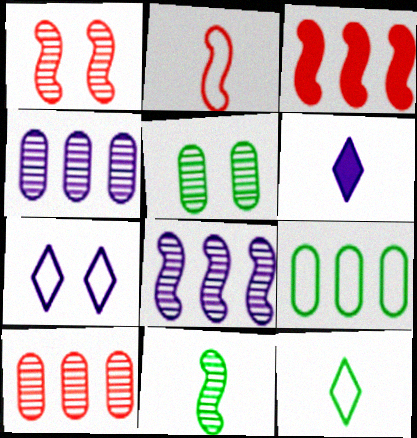[[1, 2, 3], 
[1, 6, 9], 
[1, 8, 11], 
[2, 7, 9]]